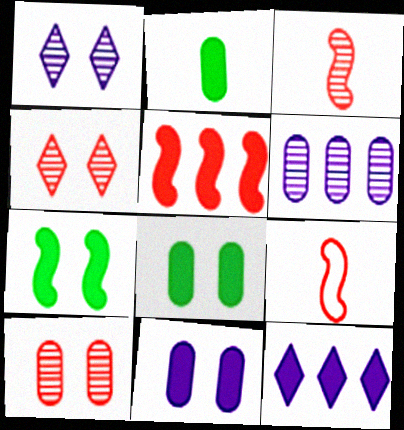[]